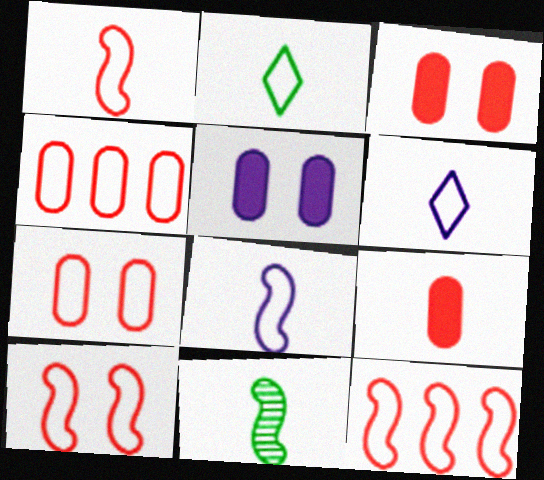[[1, 10, 12], 
[6, 9, 11]]